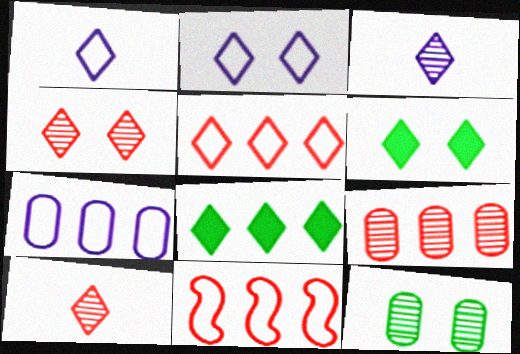[[1, 4, 8], 
[2, 4, 6], 
[2, 8, 10], 
[3, 5, 6]]